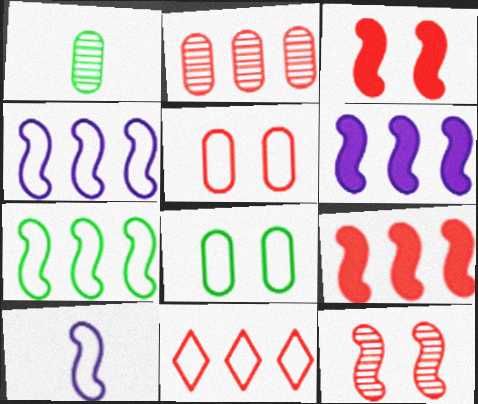[[2, 9, 11], 
[8, 10, 11]]